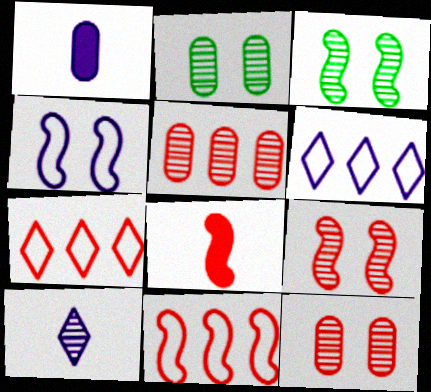[[1, 3, 7], 
[2, 6, 8], 
[3, 5, 10], 
[7, 8, 12], 
[8, 9, 11]]